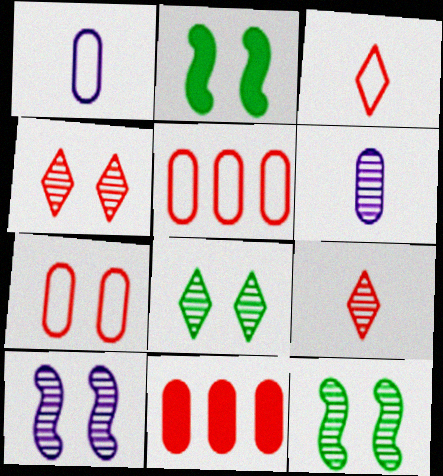[]